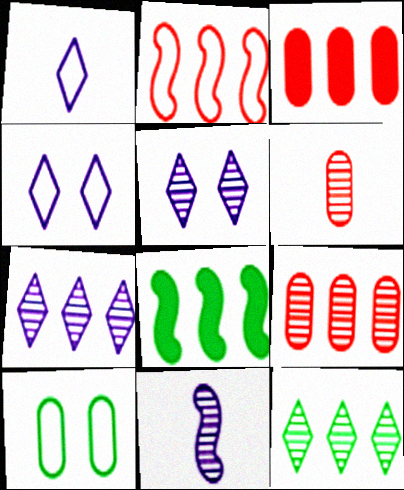[[1, 2, 10], 
[4, 6, 8]]